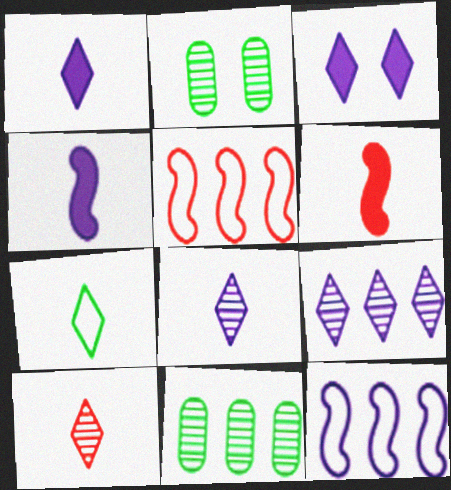[[1, 2, 5], 
[1, 7, 10]]